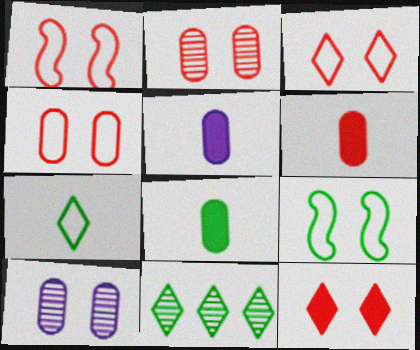[[1, 2, 12], 
[1, 3, 4], 
[1, 5, 11], 
[5, 6, 8], 
[8, 9, 11], 
[9, 10, 12]]